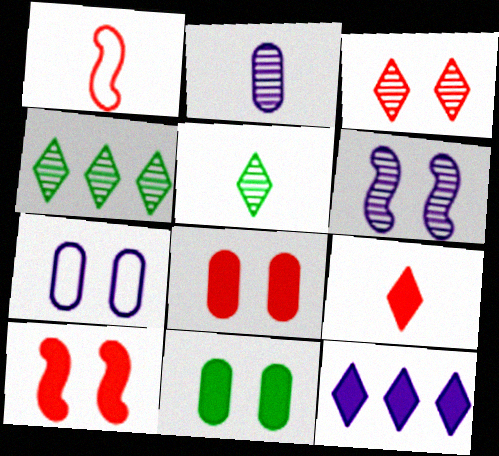[]